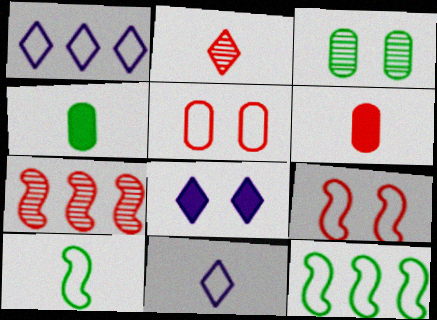[[1, 5, 10], 
[3, 8, 9], 
[5, 11, 12]]